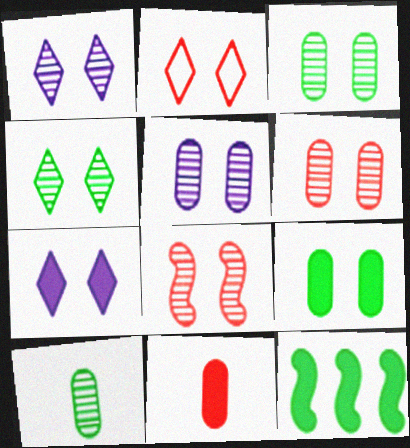[[1, 3, 8], 
[2, 4, 7], 
[3, 5, 6], 
[4, 5, 8], 
[7, 11, 12]]